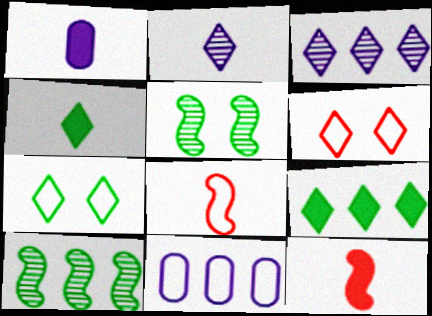[[1, 4, 12], 
[1, 6, 10], 
[2, 6, 9], 
[3, 4, 6], 
[7, 8, 11]]